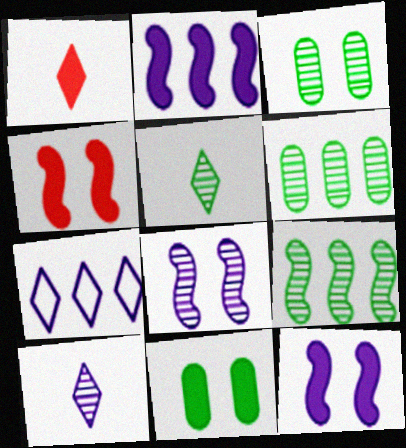[[1, 2, 11], 
[3, 5, 9]]